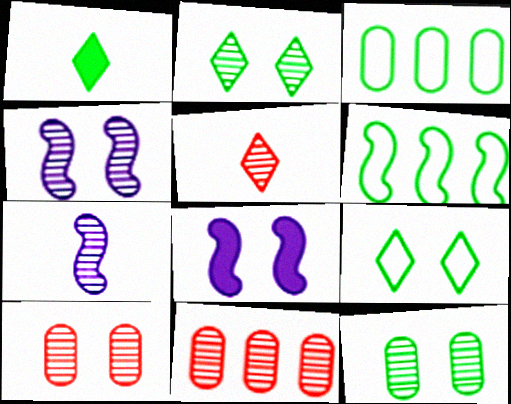[[1, 6, 12], 
[2, 4, 10], 
[2, 7, 11], 
[3, 5, 8], 
[8, 9, 10]]